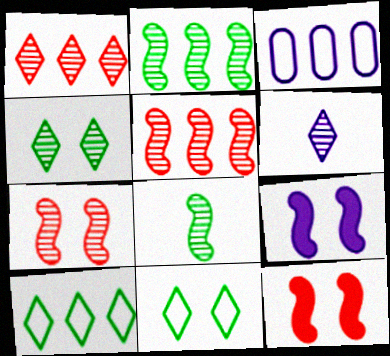[[1, 4, 6], 
[3, 6, 9]]